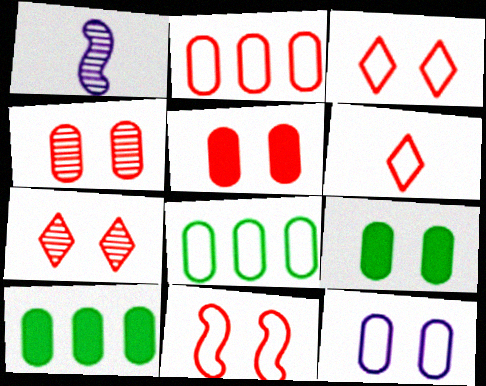[[1, 3, 10], 
[2, 6, 11], 
[4, 9, 12], 
[5, 7, 11]]